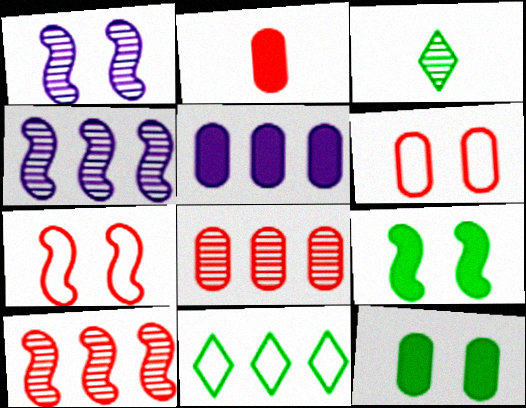[[1, 2, 11], 
[1, 3, 8], 
[1, 7, 9], 
[2, 5, 12], 
[2, 6, 8], 
[3, 5, 7], 
[5, 10, 11]]